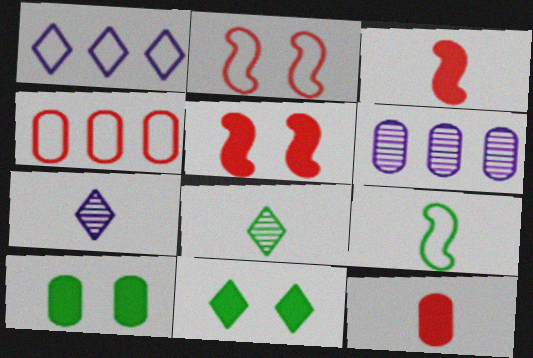[[7, 9, 12]]